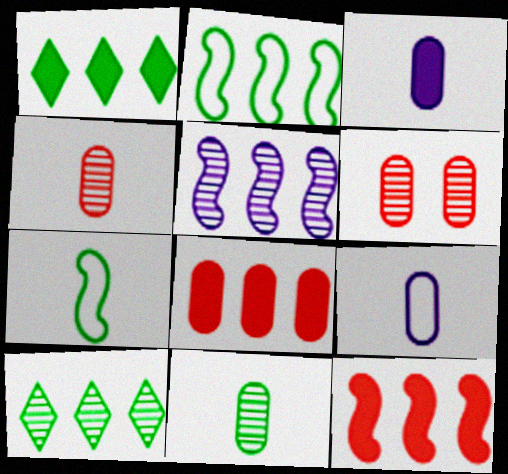[[2, 5, 12]]